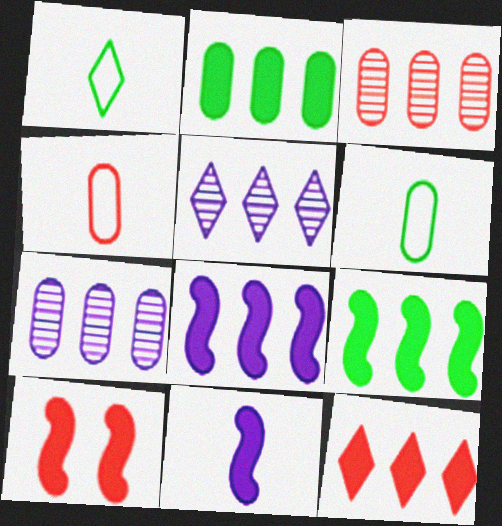[[1, 7, 10], 
[2, 8, 12], 
[5, 6, 10], 
[9, 10, 11]]